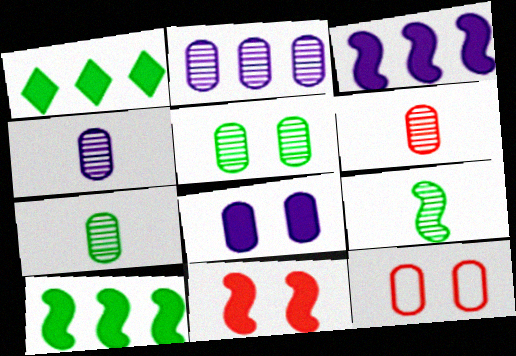[[2, 5, 6], 
[4, 6, 7], 
[5, 8, 12]]